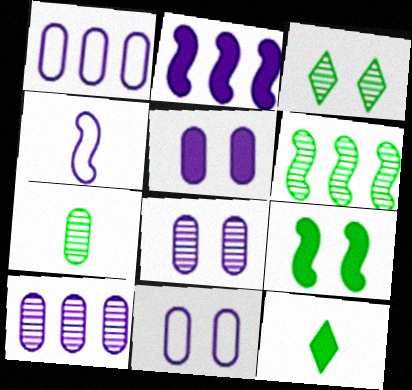[[3, 6, 7], 
[5, 8, 11]]